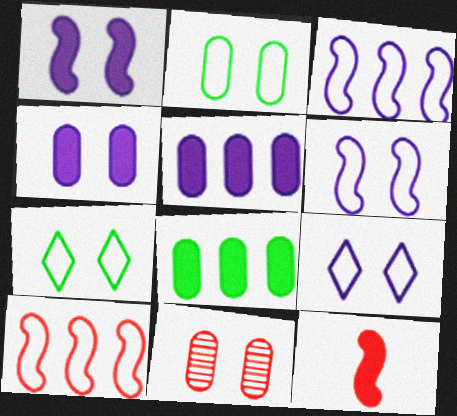[[1, 7, 11], 
[2, 4, 11]]